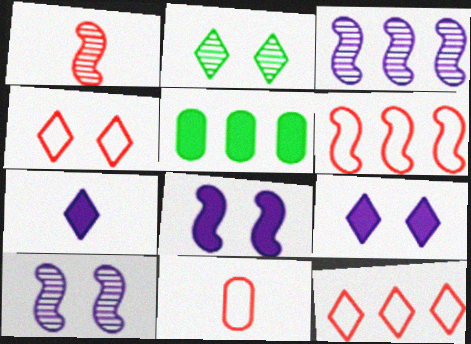[[2, 4, 9], 
[2, 7, 12], 
[3, 5, 12], 
[4, 6, 11]]